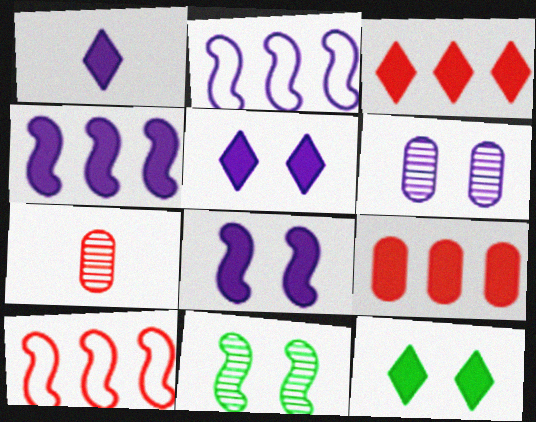[[1, 2, 6], 
[1, 3, 12], 
[2, 7, 12]]